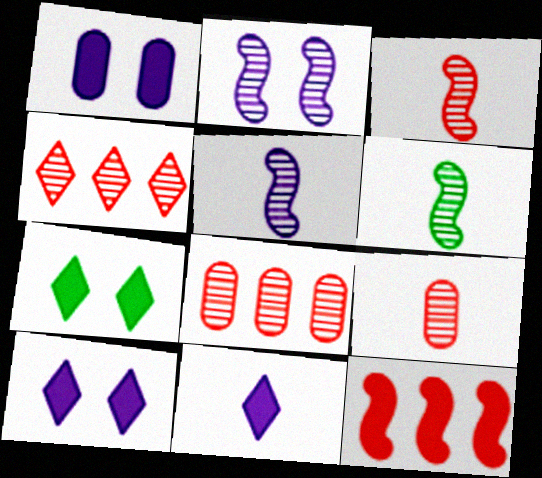[[3, 5, 6]]